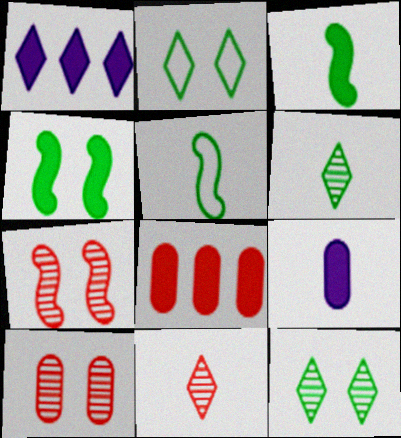[[1, 2, 11], 
[1, 5, 10], 
[5, 9, 11]]